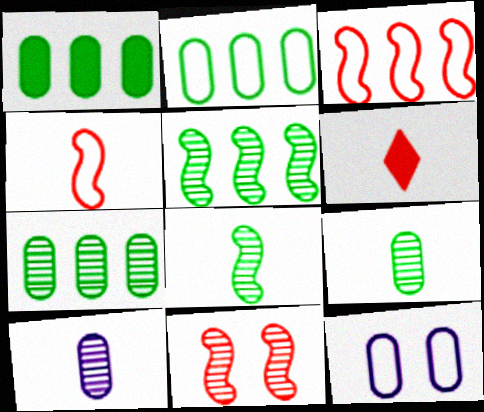[[1, 2, 7], 
[5, 6, 12]]